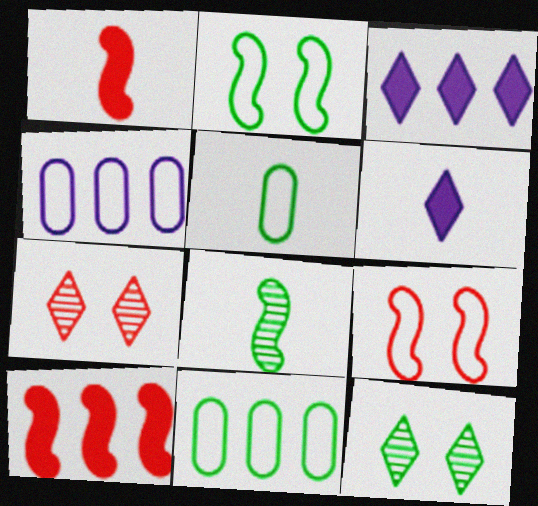[[1, 4, 12]]